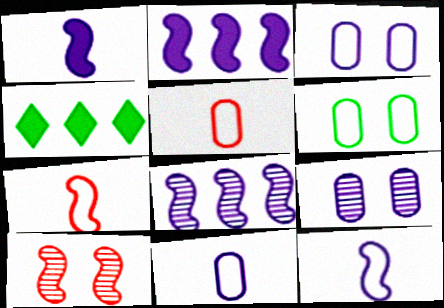[[4, 7, 9], 
[4, 10, 11]]